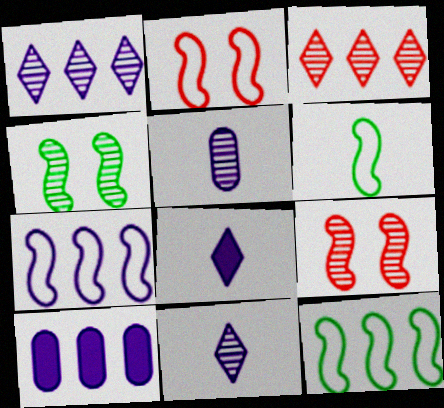[[1, 7, 10], 
[2, 6, 7], 
[3, 4, 5], 
[3, 10, 12]]